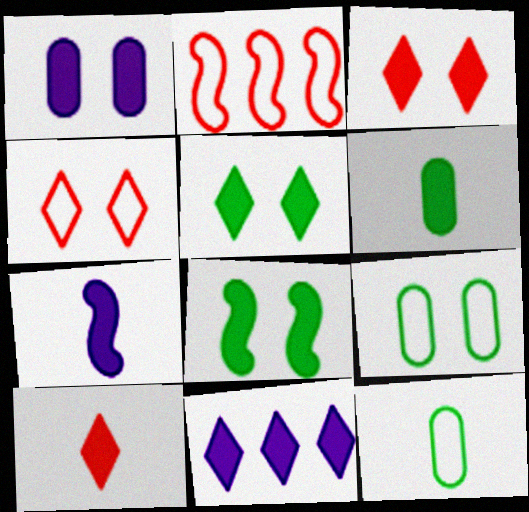[[1, 3, 8], 
[1, 7, 11], 
[5, 10, 11], 
[6, 7, 10]]